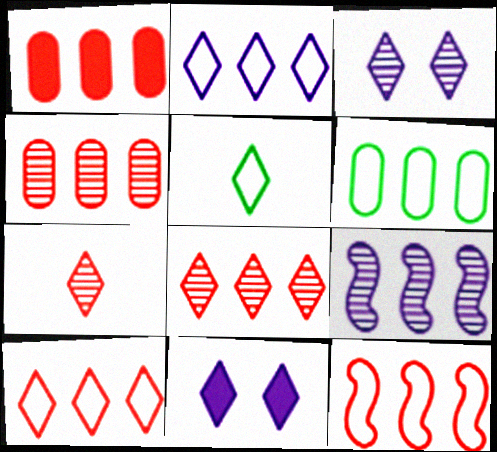[[1, 8, 12], 
[2, 6, 12], 
[5, 8, 11]]